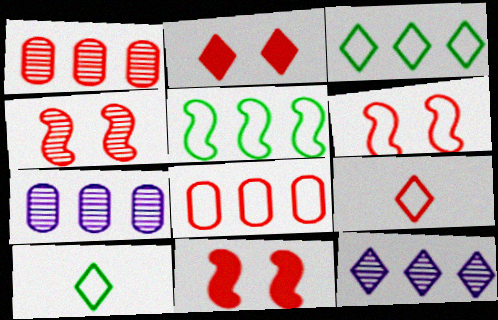[[1, 9, 11], 
[2, 10, 12], 
[4, 6, 11], 
[6, 8, 9], 
[7, 10, 11]]